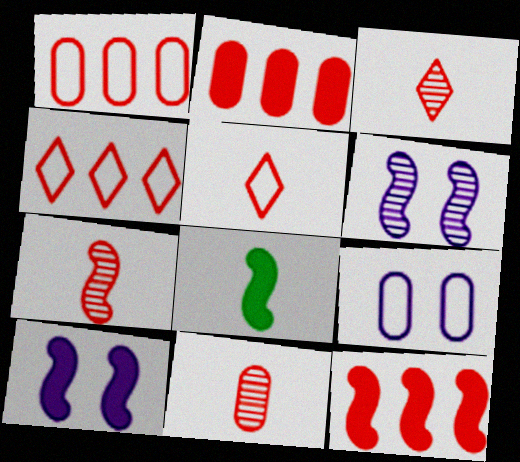[[3, 7, 11], 
[8, 10, 12]]